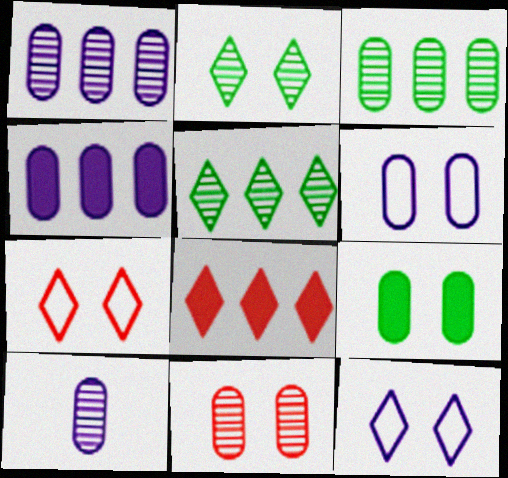[[3, 10, 11], 
[4, 6, 10], 
[6, 9, 11]]